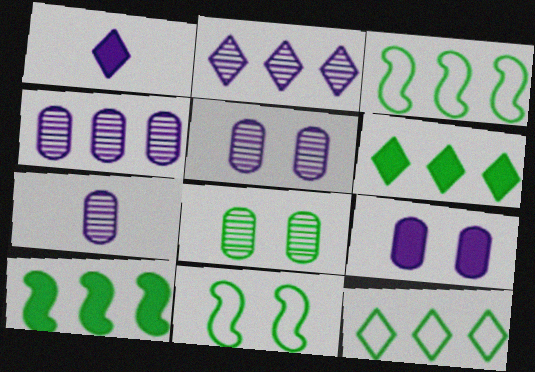[[4, 5, 7]]